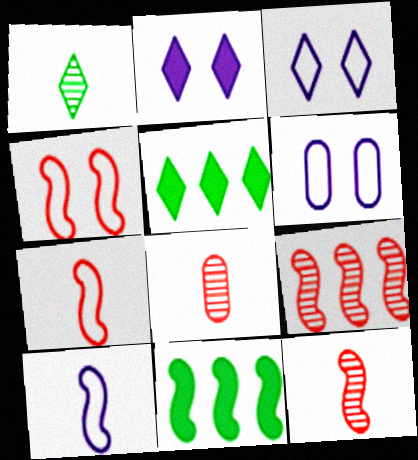[[3, 8, 11], 
[5, 6, 12]]